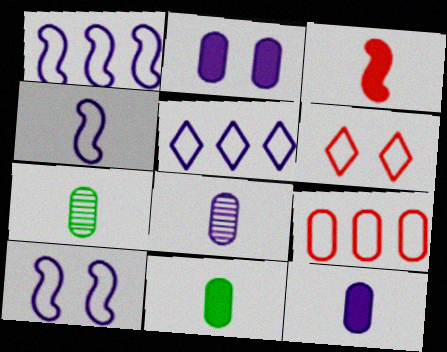[[1, 4, 10], 
[2, 7, 9]]